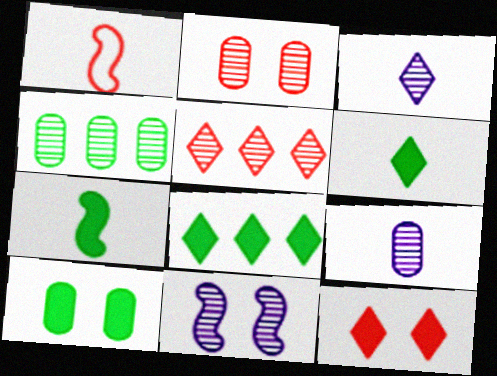[[1, 6, 9], 
[2, 4, 9], 
[7, 8, 10]]